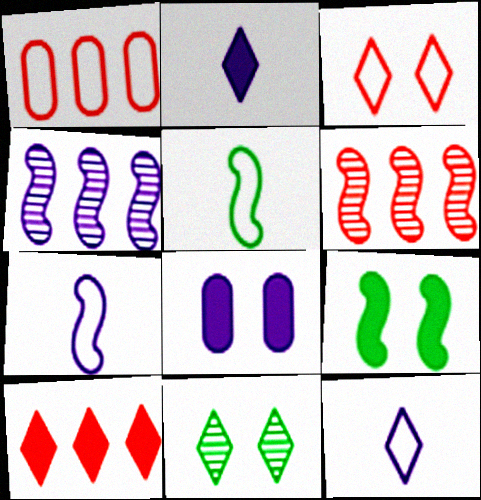[[1, 6, 10], 
[4, 8, 12], 
[6, 7, 9], 
[10, 11, 12]]